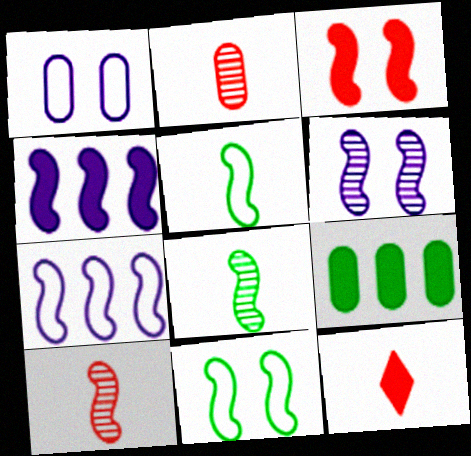[[1, 2, 9], 
[3, 6, 11], 
[3, 7, 8], 
[4, 10, 11]]